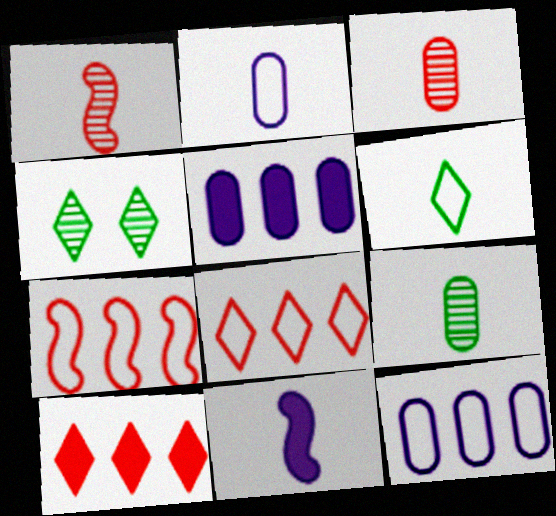[[3, 6, 11]]